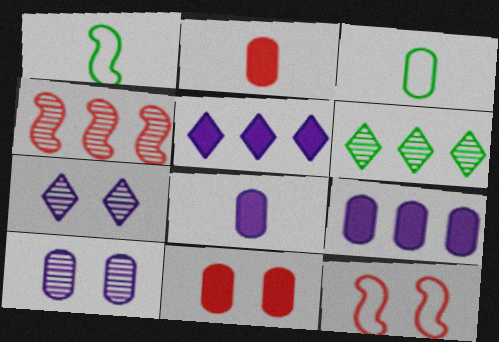[[6, 8, 12]]